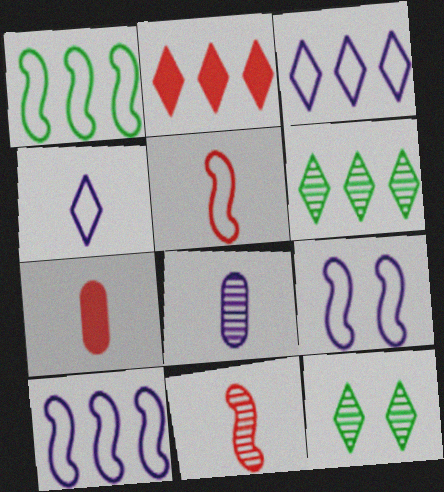[[1, 5, 9], 
[2, 3, 6], 
[2, 4, 12], 
[6, 7, 9], 
[7, 10, 12]]